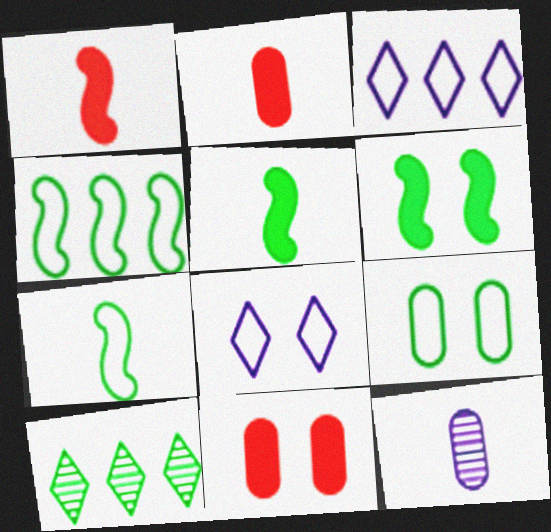[[5, 9, 10]]